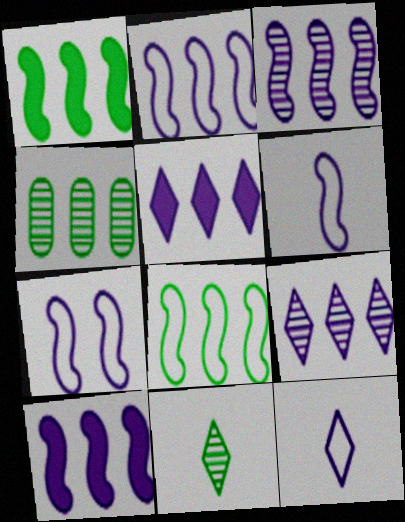[[2, 3, 10], 
[2, 6, 7]]